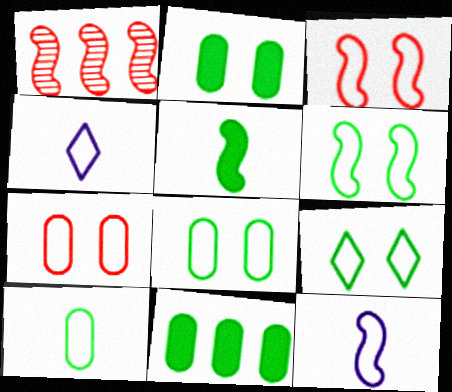[[1, 2, 4], 
[6, 8, 9]]